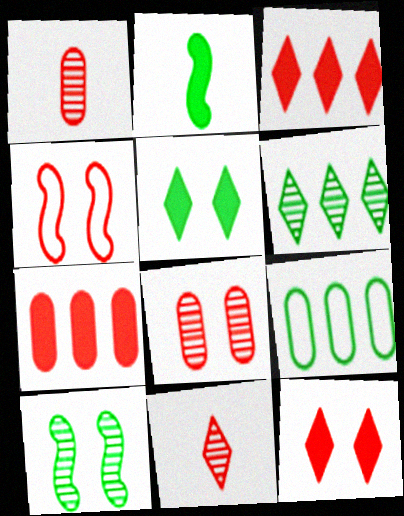[[1, 3, 4], 
[4, 7, 11], 
[4, 8, 12]]